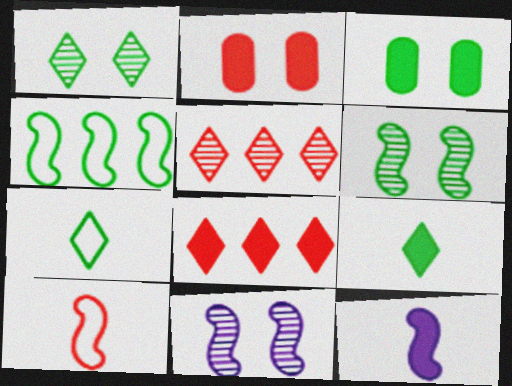[[2, 5, 10], 
[3, 8, 12]]